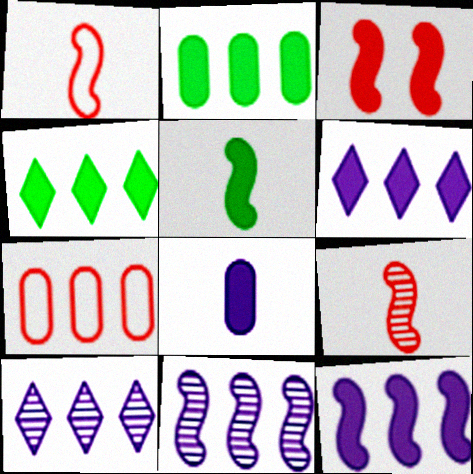[[3, 4, 8], 
[3, 5, 12], 
[4, 7, 11]]